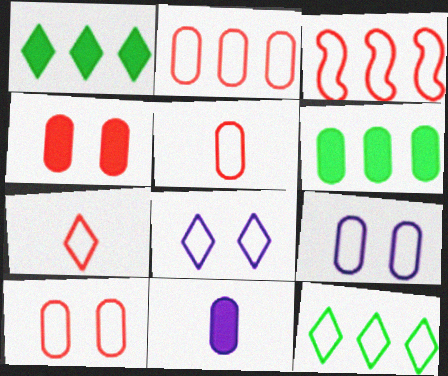[[2, 5, 10], 
[3, 7, 10], 
[4, 6, 11], 
[7, 8, 12]]